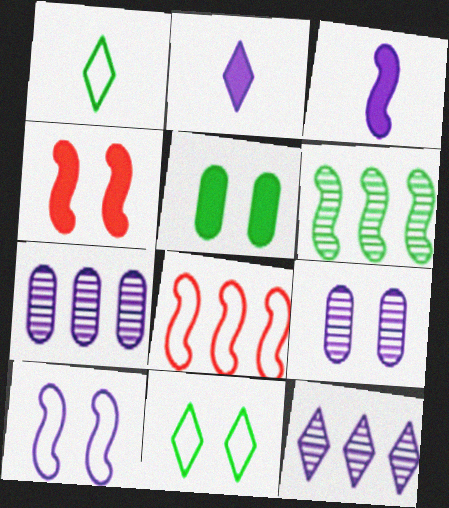[[1, 4, 7], 
[1, 5, 6], 
[2, 7, 10], 
[4, 9, 11]]